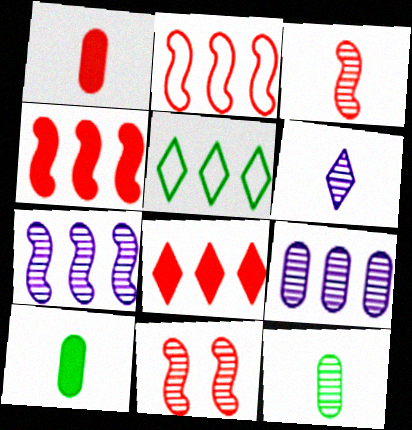[[3, 6, 12], 
[4, 5, 9]]